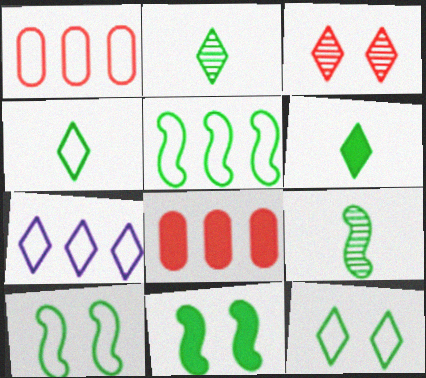[[1, 5, 7], 
[2, 4, 6], 
[3, 6, 7], 
[5, 9, 11]]